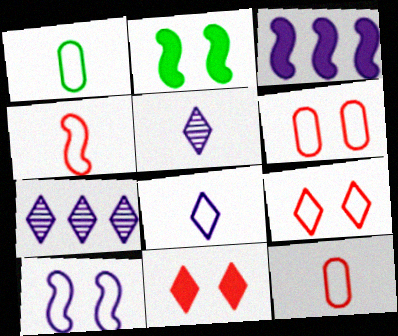[[1, 4, 8], 
[2, 7, 12]]